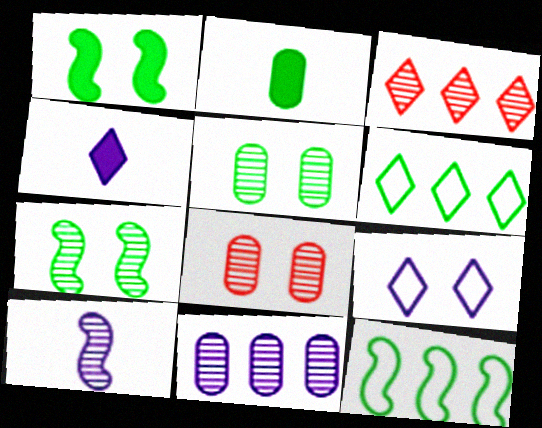[[1, 8, 9], 
[2, 6, 7], 
[3, 5, 10], 
[4, 8, 12]]